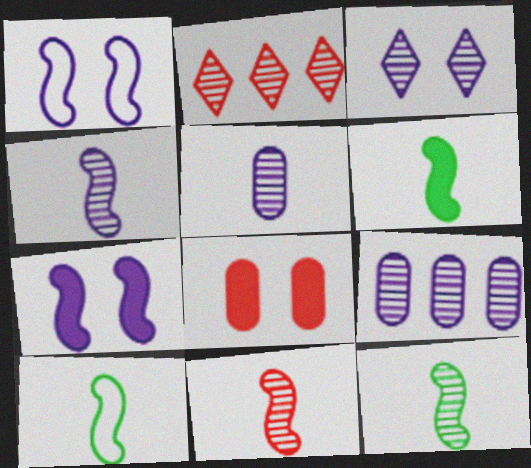[[3, 4, 9], 
[4, 11, 12], 
[6, 10, 12]]